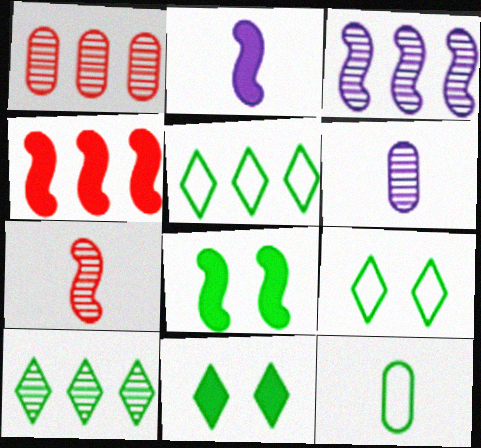[[1, 2, 9], 
[1, 3, 10], 
[2, 4, 8], 
[4, 6, 9], 
[8, 10, 12]]